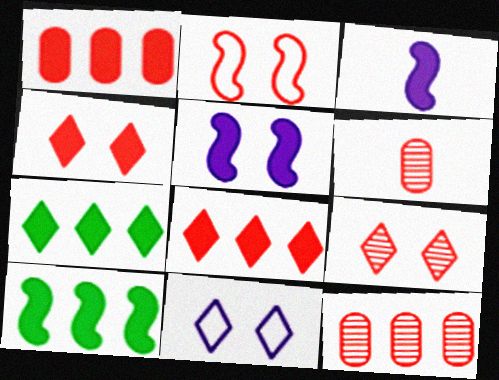[[2, 6, 8], 
[6, 10, 11]]